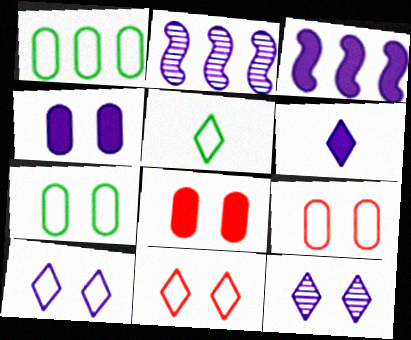[[2, 5, 8], 
[3, 4, 6]]